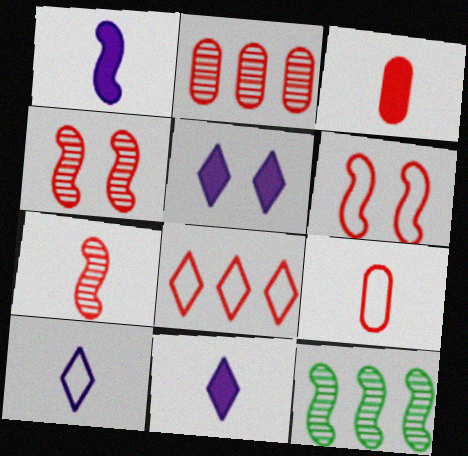[[1, 6, 12], 
[3, 4, 8], 
[5, 9, 12], 
[6, 8, 9]]